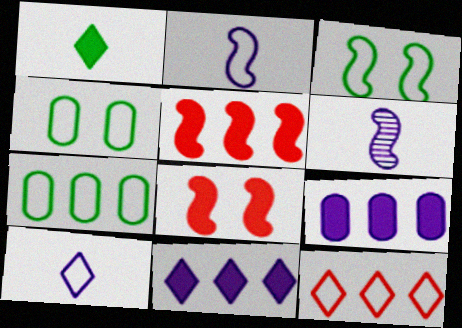[[1, 8, 9], 
[2, 4, 12], 
[3, 5, 6]]